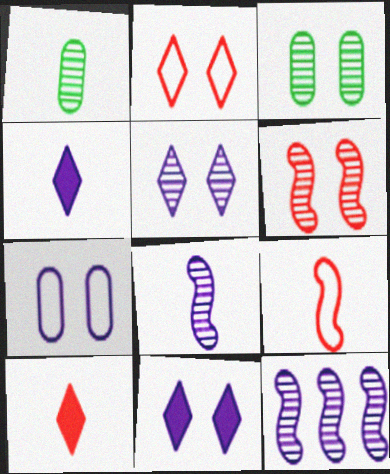[[1, 4, 9], 
[3, 5, 6], 
[4, 7, 12]]